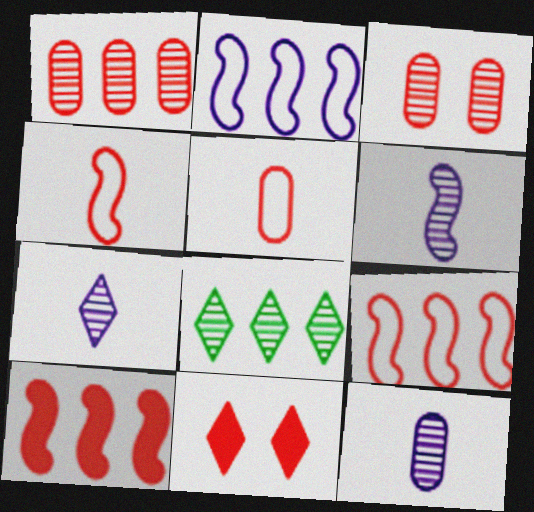[[1, 4, 11], 
[3, 6, 8], 
[6, 7, 12]]